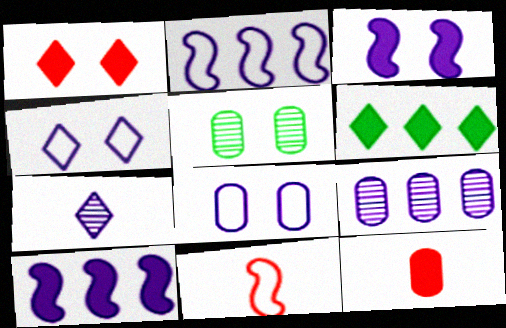[[3, 6, 12], 
[7, 8, 10]]